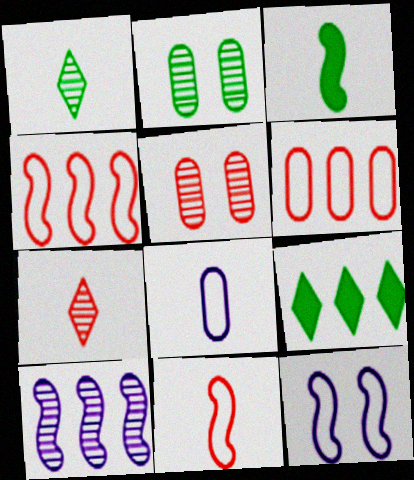[[1, 5, 10], 
[2, 7, 10], 
[3, 7, 8], 
[6, 9, 10]]